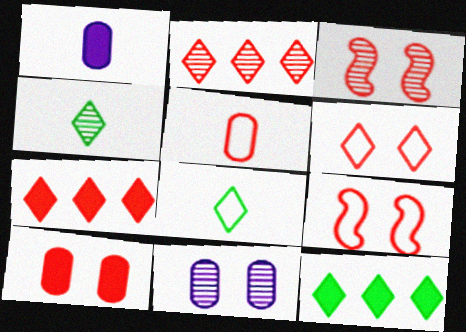[[3, 5, 7], 
[3, 6, 10]]